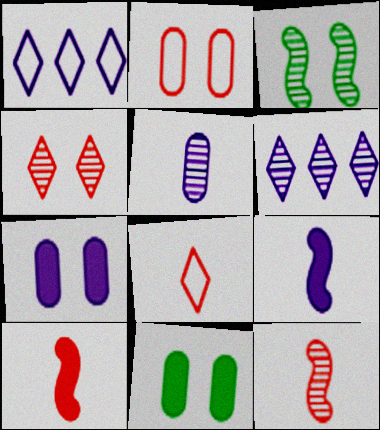[[1, 11, 12]]